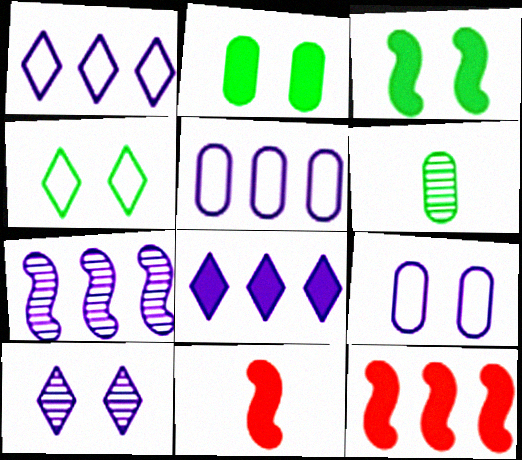[[2, 8, 11], 
[5, 7, 8]]